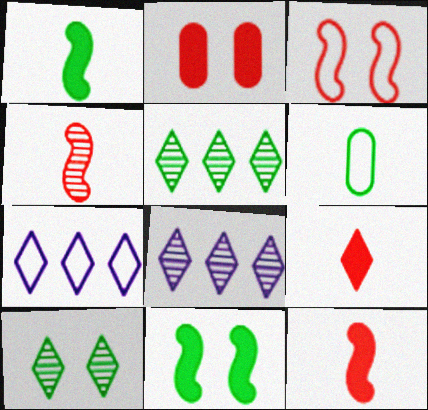[[3, 6, 7], 
[5, 6, 11], 
[7, 9, 10]]